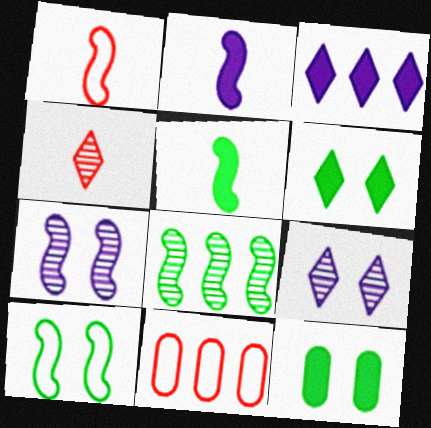[[3, 8, 11], 
[5, 8, 10], 
[5, 9, 11]]